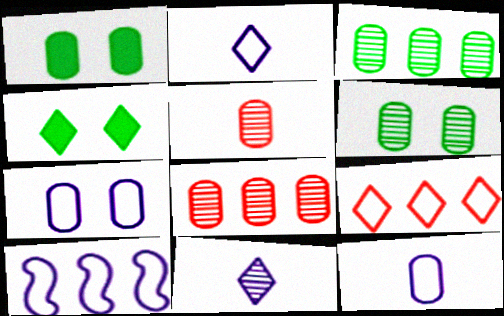[[1, 8, 12], 
[2, 7, 10], 
[4, 5, 10], 
[4, 9, 11]]